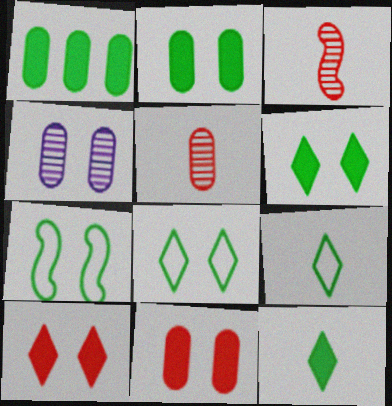[[4, 7, 10]]